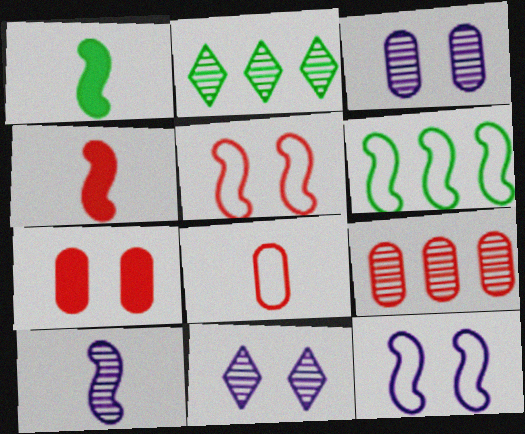[[7, 8, 9]]